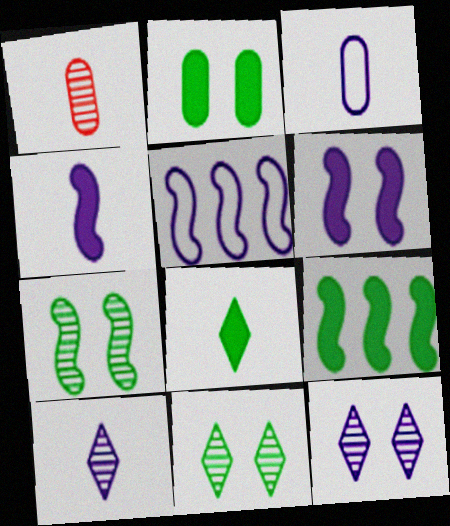[[2, 8, 9], 
[3, 4, 10]]